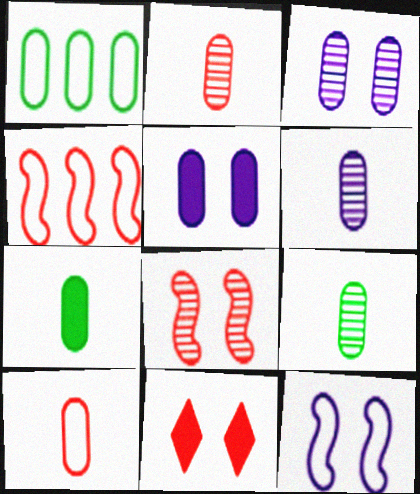[[1, 2, 5], 
[2, 4, 11], 
[2, 6, 9], 
[6, 7, 10]]